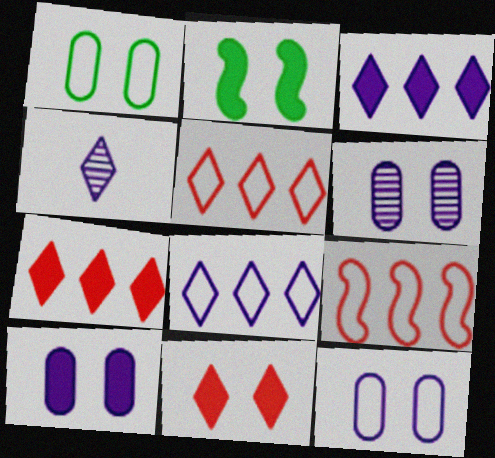[[2, 10, 11], 
[6, 10, 12]]